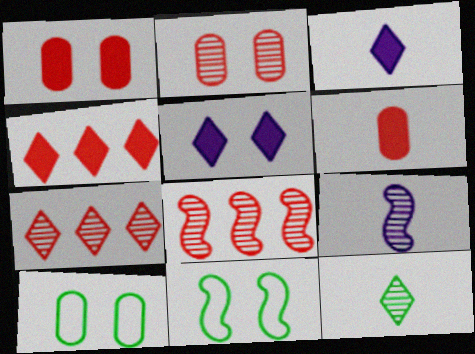[[2, 5, 11], 
[3, 8, 10], 
[4, 9, 10]]